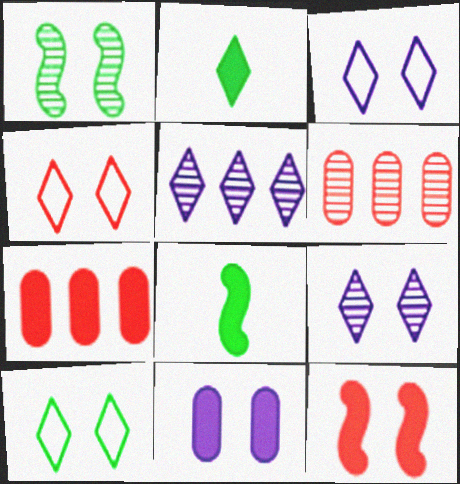[[1, 4, 11], 
[2, 4, 5], 
[3, 4, 10], 
[3, 6, 8]]